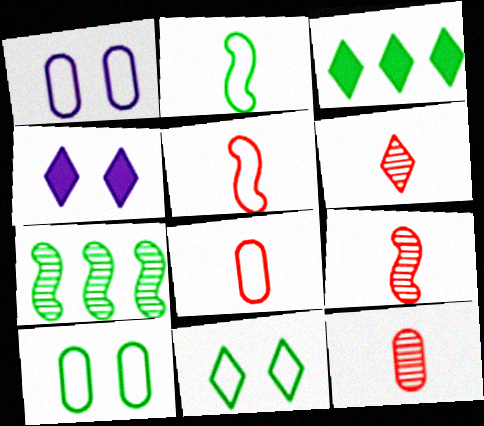[[1, 3, 9], 
[4, 7, 8], 
[6, 9, 12]]